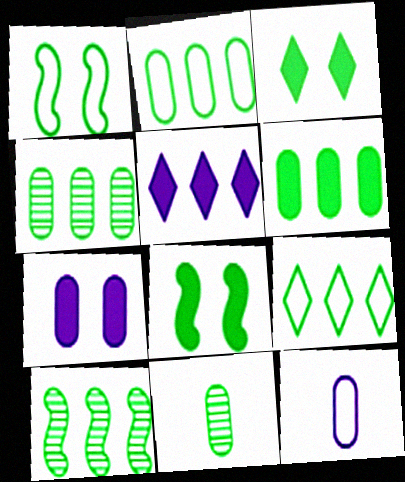[[2, 4, 6], 
[6, 9, 10], 
[8, 9, 11]]